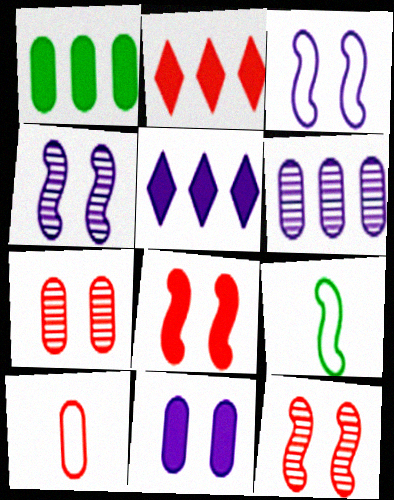[[2, 10, 12], 
[5, 7, 9]]